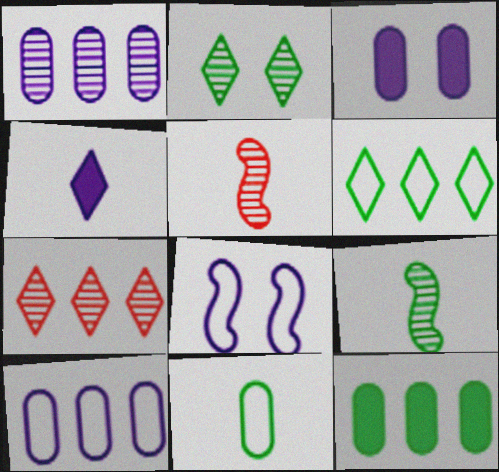[[1, 2, 5], 
[1, 4, 8], 
[3, 5, 6], 
[4, 5, 11]]